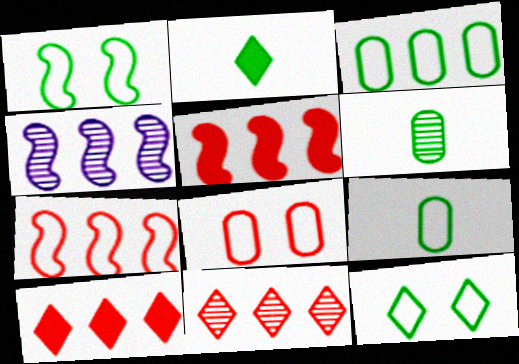[[2, 4, 8], 
[3, 4, 10]]